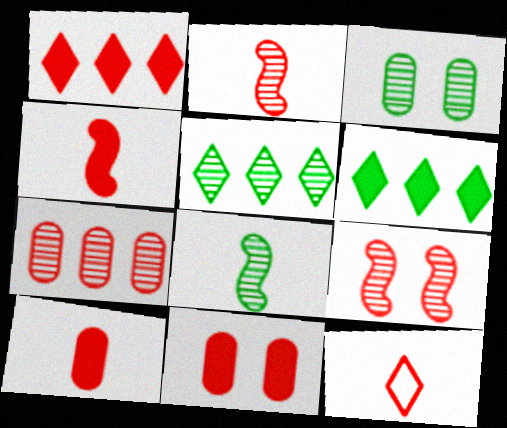[[1, 4, 11], 
[2, 10, 12], 
[3, 5, 8]]